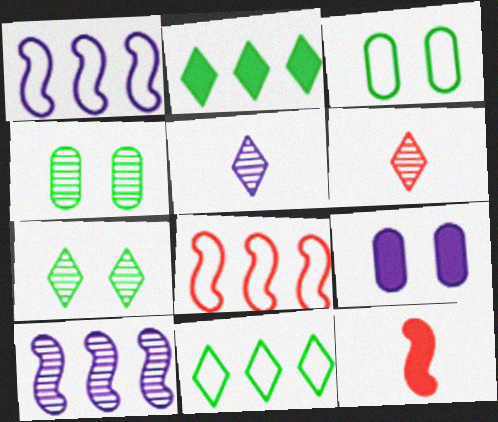[[1, 5, 9], 
[2, 9, 12], 
[4, 6, 10]]